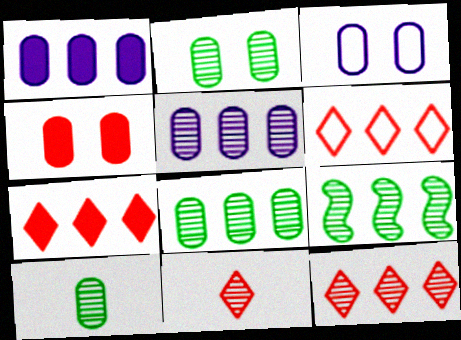[[1, 6, 9], 
[2, 3, 4], 
[2, 8, 10], 
[5, 9, 12], 
[6, 7, 12]]